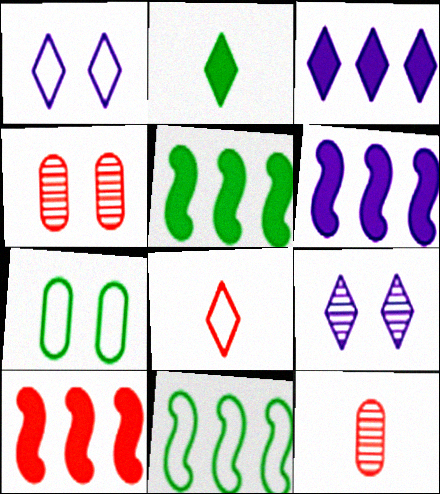[[1, 5, 12], 
[4, 8, 10], 
[5, 6, 10]]